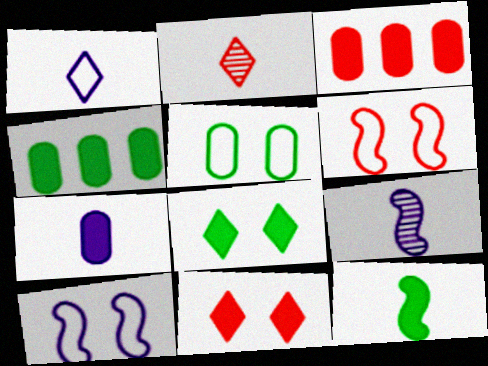[[1, 7, 9], 
[2, 3, 6], 
[2, 4, 10], 
[4, 8, 12]]